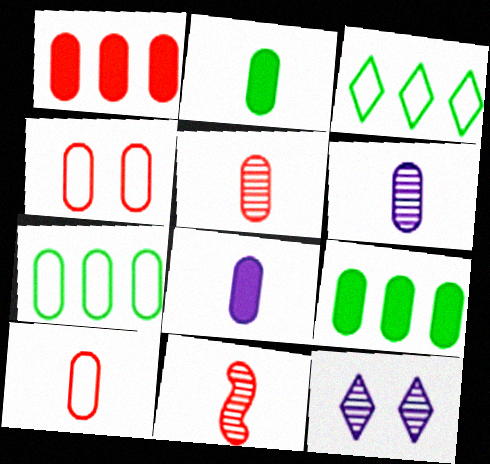[[1, 4, 5], 
[2, 6, 10], 
[4, 6, 9]]